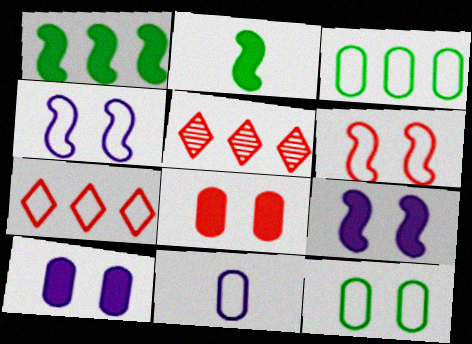[]